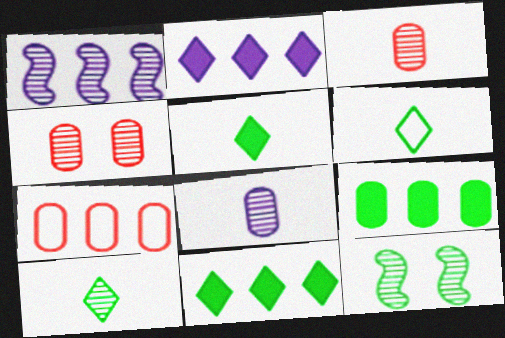[[1, 4, 10], 
[1, 7, 11], 
[5, 6, 10], 
[6, 9, 12]]